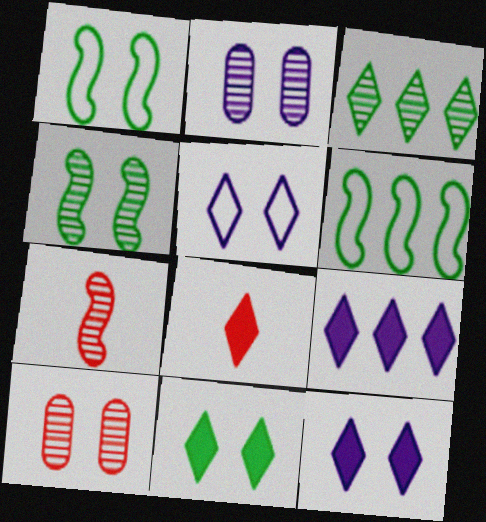[[1, 10, 12], 
[2, 3, 7], 
[2, 6, 8], 
[3, 5, 8], 
[8, 9, 11]]